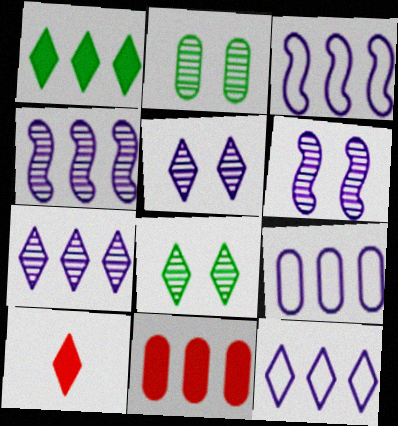[[2, 3, 10], 
[3, 9, 12], 
[8, 10, 12]]